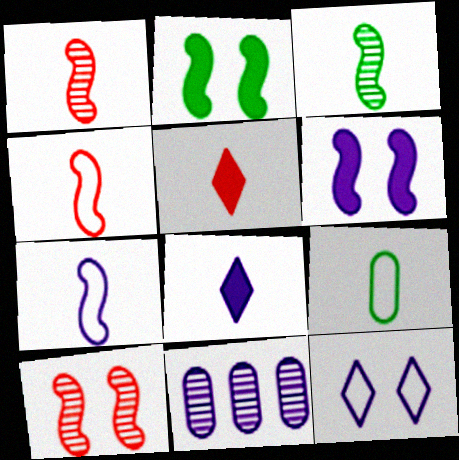[[1, 8, 9]]